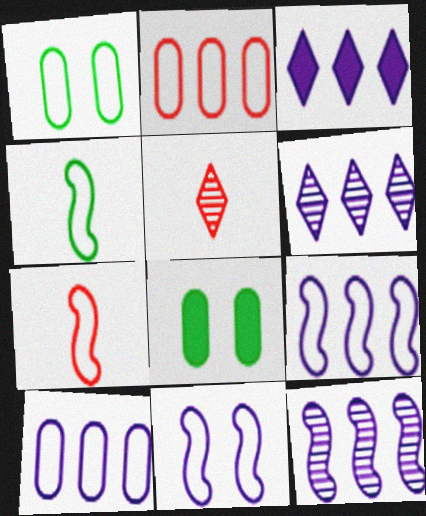[[3, 10, 12], 
[5, 8, 9], 
[6, 7, 8]]